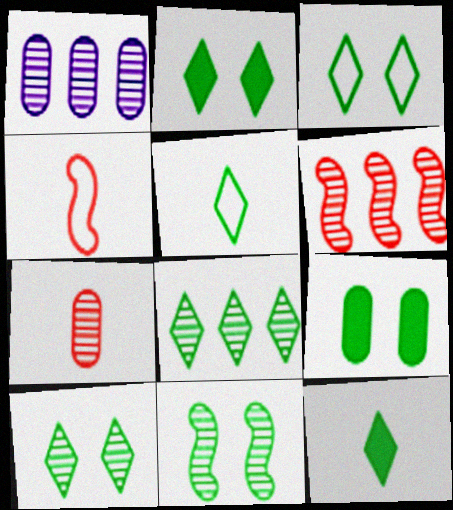[[1, 2, 4], 
[1, 6, 8], 
[2, 3, 10], 
[2, 5, 8], 
[3, 8, 12], 
[3, 9, 11]]